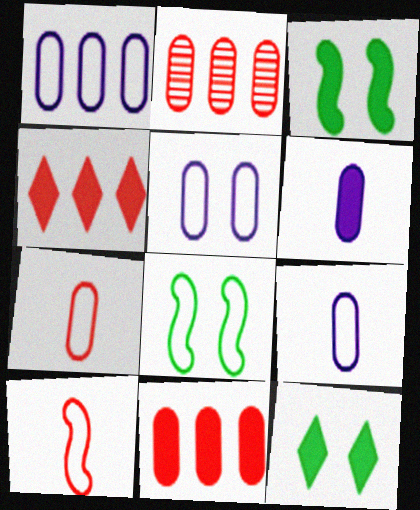[[1, 5, 9], 
[3, 4, 6]]